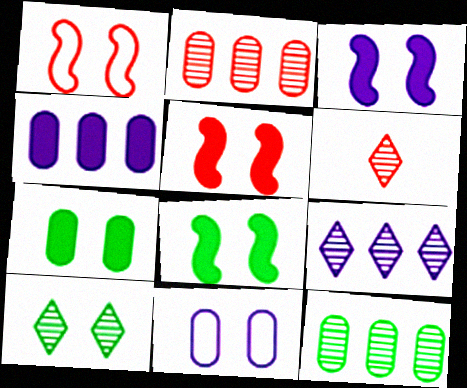[[3, 5, 8], 
[5, 10, 11], 
[6, 9, 10]]